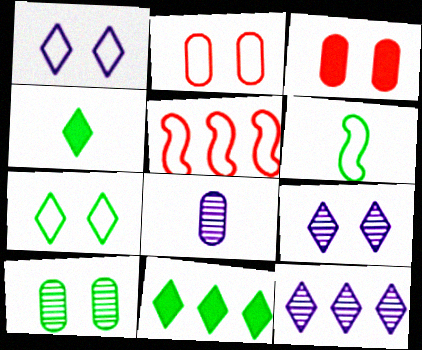[[3, 6, 12], 
[6, 10, 11]]